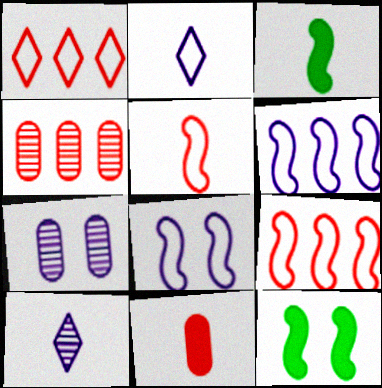[[1, 3, 7], 
[2, 4, 12]]